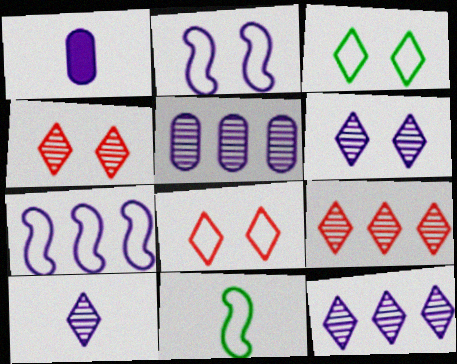[[1, 2, 12], 
[1, 6, 7], 
[6, 10, 12]]